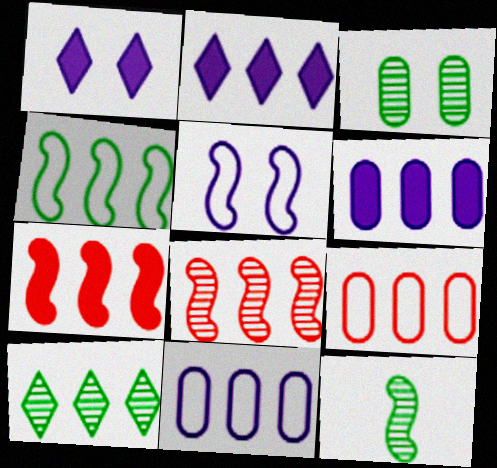[[1, 9, 12], 
[3, 10, 12], 
[5, 7, 12], 
[7, 10, 11]]